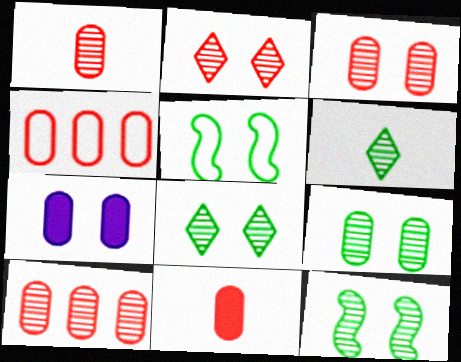[[1, 3, 10], 
[2, 5, 7], 
[3, 4, 11], 
[8, 9, 12]]